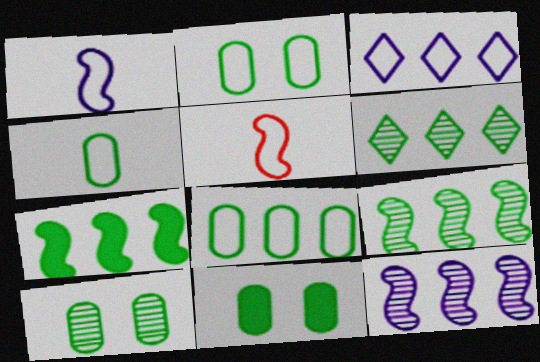[[2, 3, 5], 
[2, 4, 8], 
[2, 10, 11], 
[6, 7, 8]]